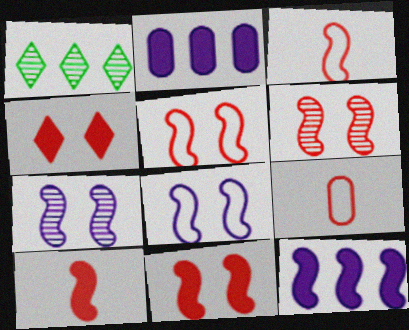[[5, 6, 11]]